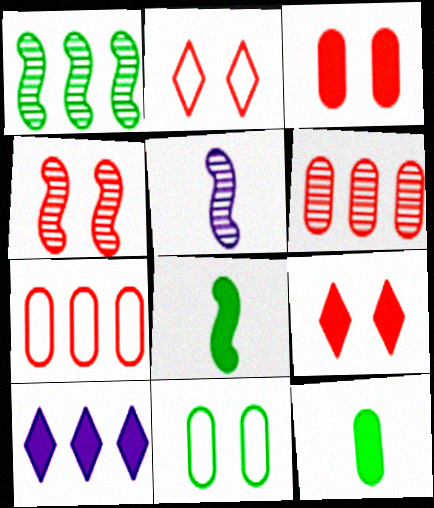[[1, 4, 5], 
[1, 7, 10], 
[2, 3, 4], 
[3, 8, 10]]